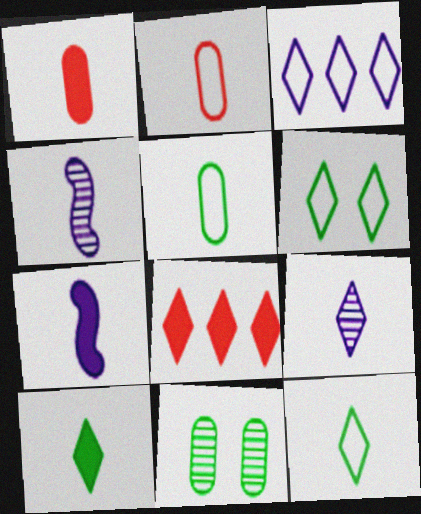[[1, 4, 12], 
[1, 7, 10], 
[2, 4, 10], 
[6, 8, 9]]